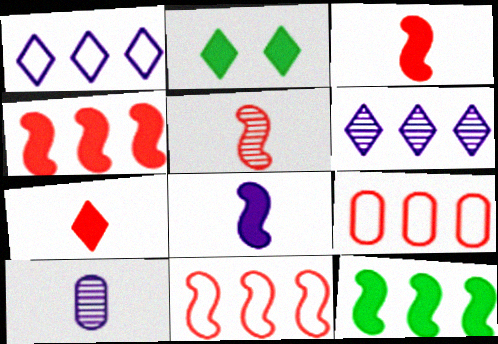[[2, 10, 11], 
[6, 9, 12]]